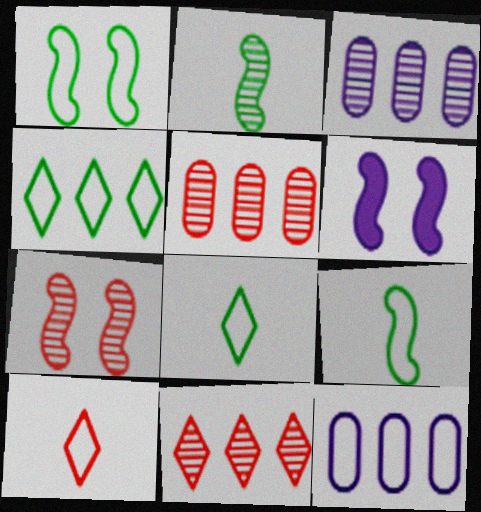[[1, 6, 7], 
[1, 10, 12], 
[5, 6, 8]]